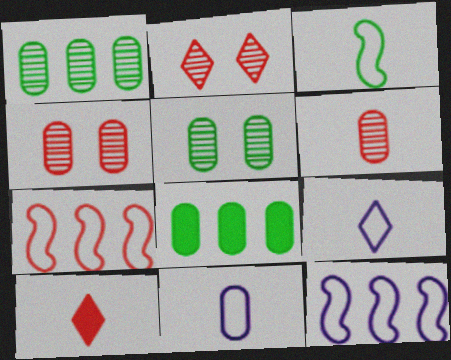[[4, 7, 10], 
[4, 8, 11], 
[5, 10, 12]]